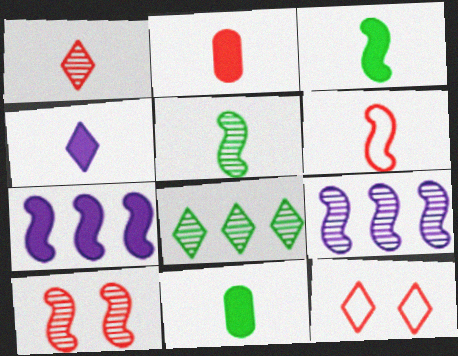[[1, 2, 6], 
[2, 3, 4], 
[4, 8, 12], 
[5, 9, 10], 
[9, 11, 12]]